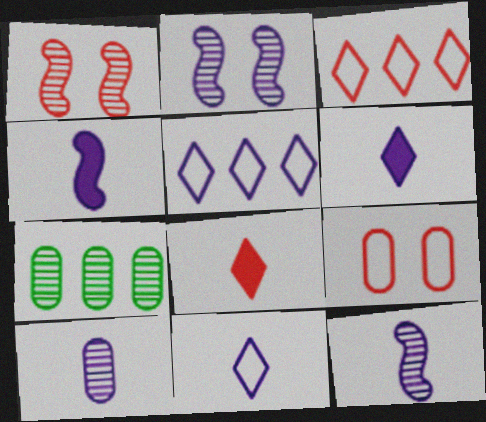[[4, 10, 11]]